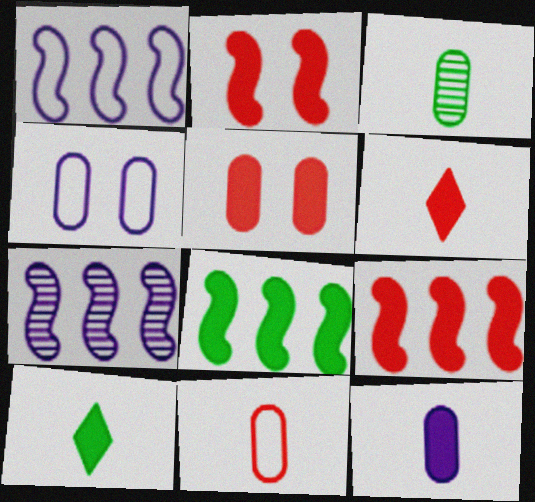[[3, 11, 12], 
[5, 6, 9]]